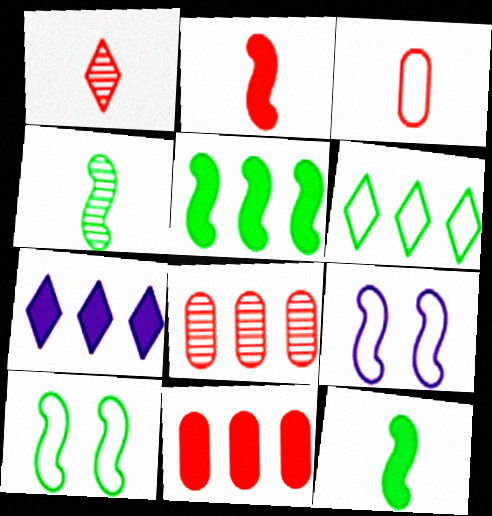[[1, 2, 3], 
[3, 6, 9], 
[4, 5, 10], 
[5, 7, 11]]